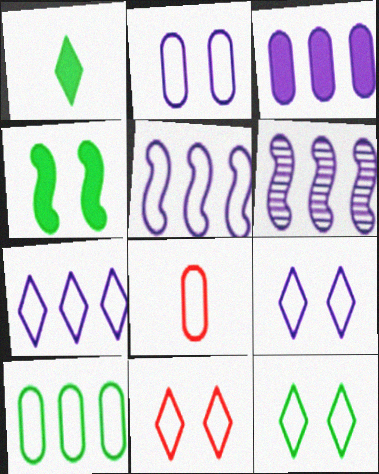[[2, 8, 10], 
[3, 6, 7], 
[5, 8, 12], 
[9, 11, 12]]